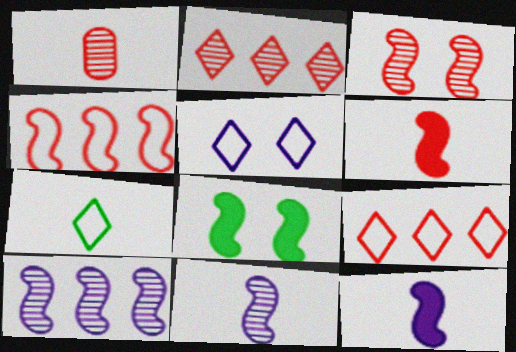[[1, 2, 3], 
[1, 7, 12], 
[3, 4, 6], 
[4, 8, 11], 
[5, 7, 9]]